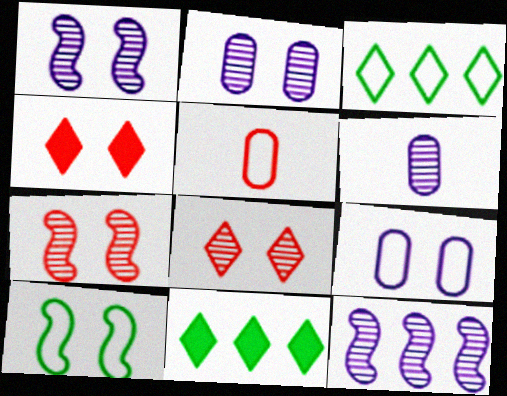[[1, 5, 11], 
[2, 4, 10]]